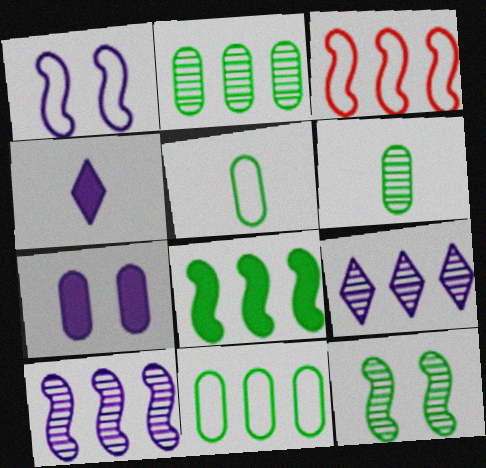[[3, 8, 10]]